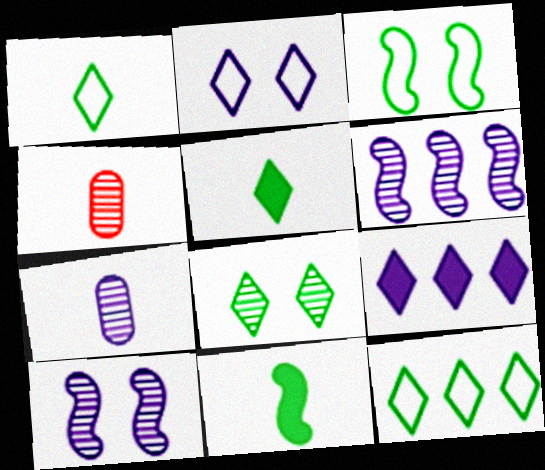[[3, 4, 9], 
[4, 6, 8], 
[5, 8, 12]]